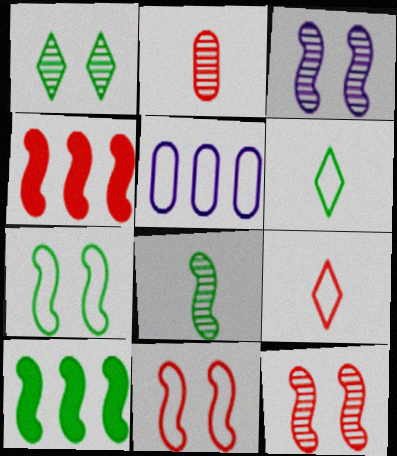[[5, 6, 11], 
[5, 7, 9], 
[7, 8, 10]]